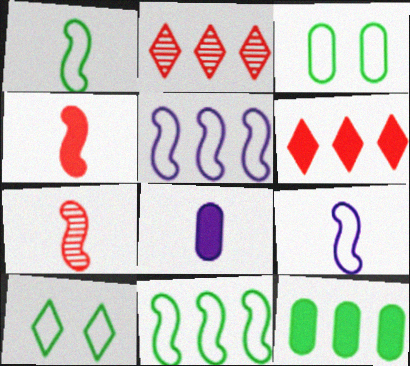[[2, 5, 12]]